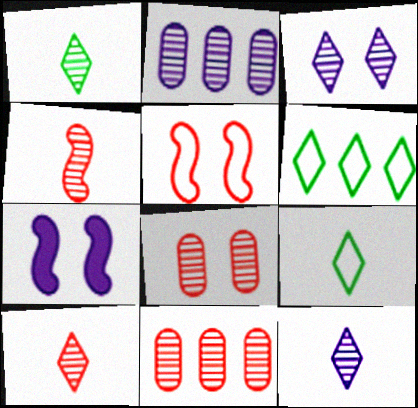[[1, 10, 12], 
[7, 9, 11]]